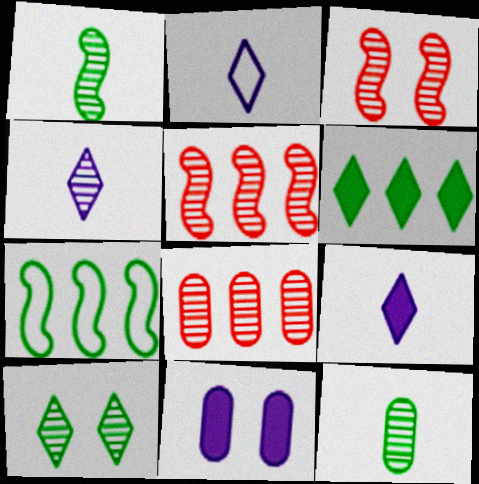[[2, 4, 9]]